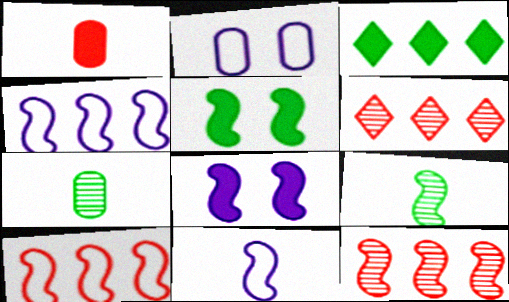[[1, 3, 8], 
[5, 11, 12], 
[8, 9, 10]]